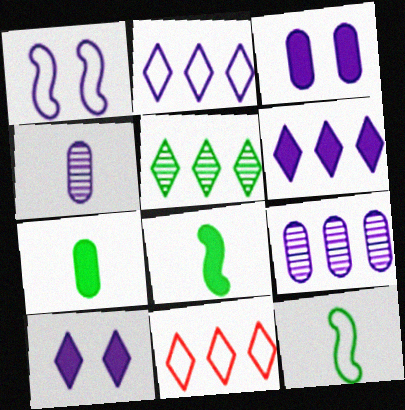[[1, 4, 6], 
[5, 6, 11]]